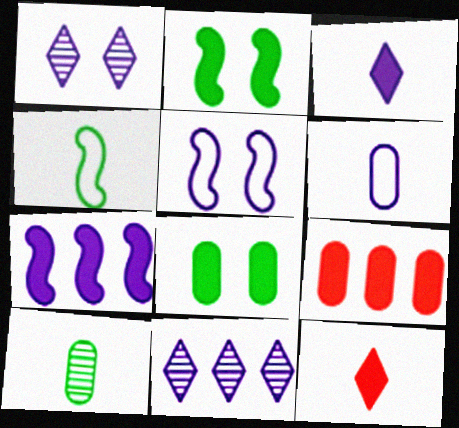[[1, 4, 9], 
[1, 6, 7], 
[2, 3, 9], 
[7, 8, 12]]